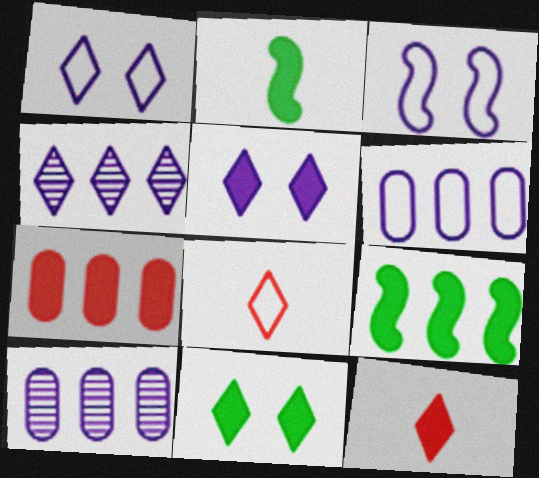[[2, 5, 7], 
[4, 8, 11]]